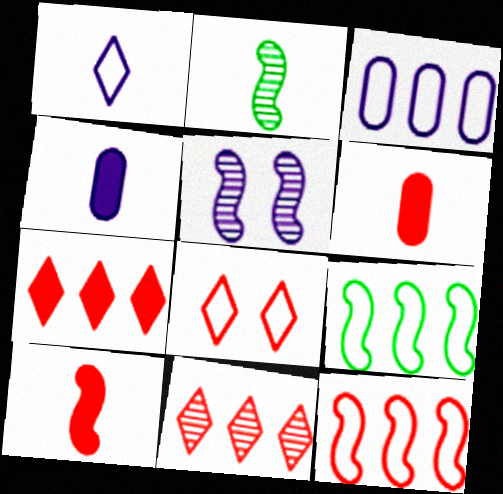[[1, 2, 6], 
[5, 9, 10]]